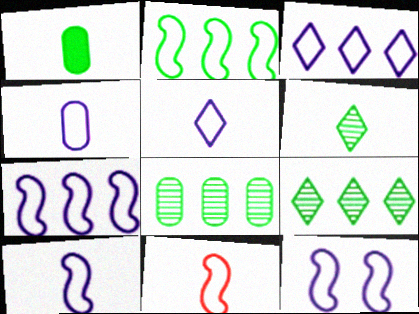[[2, 11, 12], 
[3, 4, 12], 
[4, 5, 10], 
[7, 10, 12]]